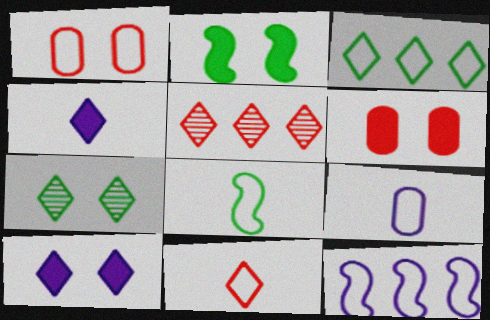[[2, 5, 9], 
[2, 6, 10], 
[8, 9, 11]]